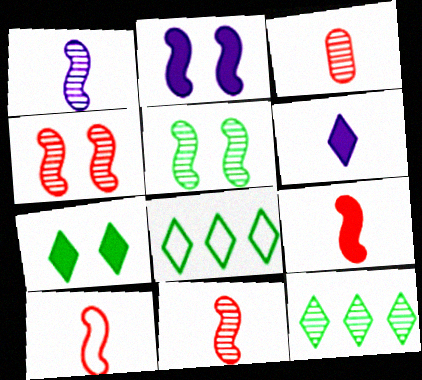[[2, 3, 8], 
[9, 10, 11]]